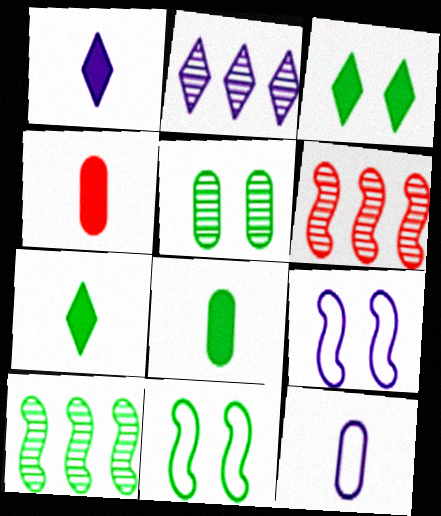[[2, 4, 11], 
[3, 5, 11], 
[3, 6, 12]]